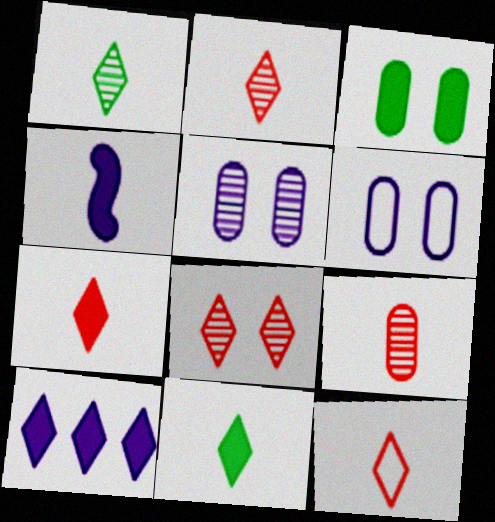[[2, 7, 12]]